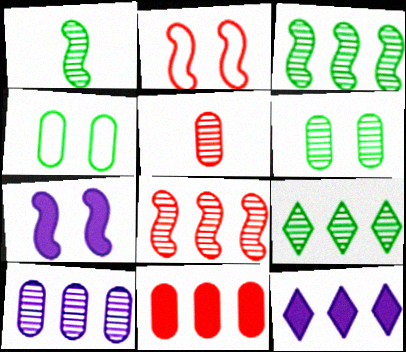[[1, 6, 9], 
[5, 6, 10], 
[8, 9, 10]]